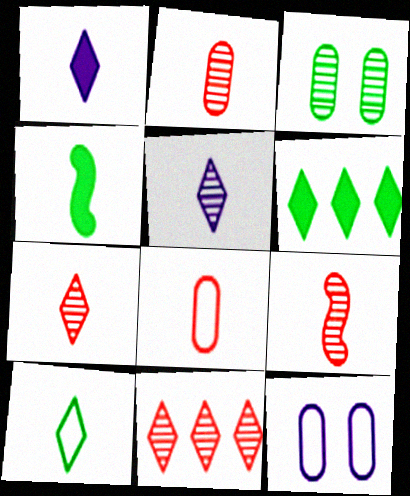[[1, 7, 10], 
[2, 7, 9], 
[4, 5, 8], 
[4, 11, 12], 
[6, 9, 12]]